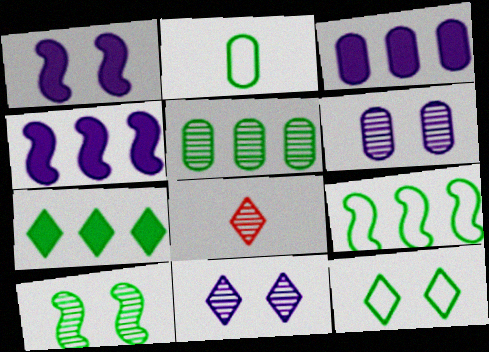[[2, 7, 10], 
[2, 9, 12], 
[5, 7, 9]]